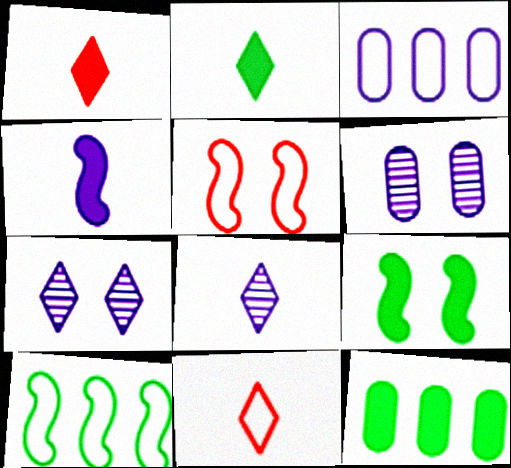[[1, 6, 10], 
[2, 8, 11], 
[2, 9, 12], 
[3, 4, 7], 
[5, 8, 12]]